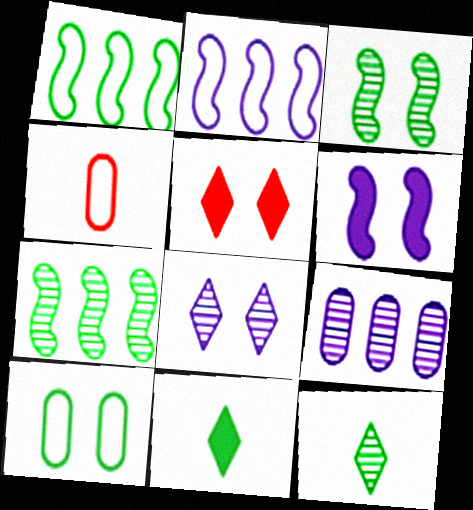[[7, 10, 11]]